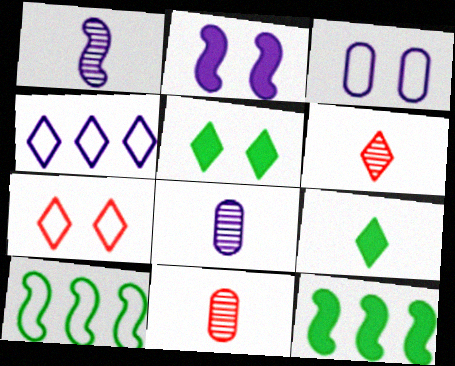[[2, 4, 8], 
[3, 6, 12], 
[4, 5, 6], 
[7, 8, 12]]